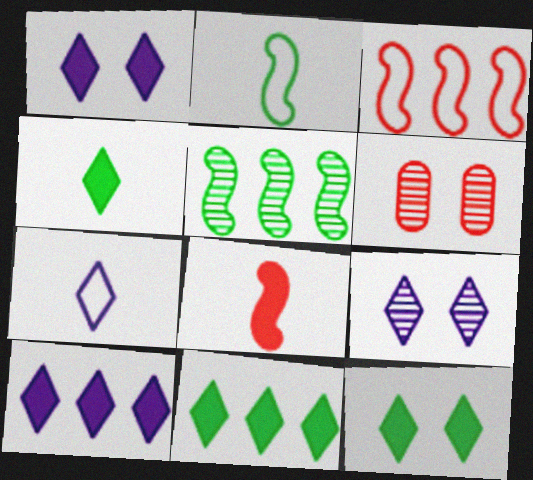[[2, 6, 10], 
[4, 11, 12], 
[7, 9, 10]]